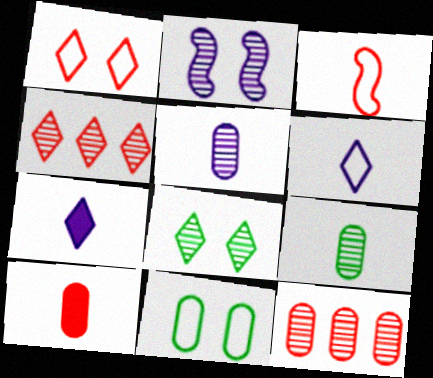[[2, 4, 9], 
[3, 7, 9]]